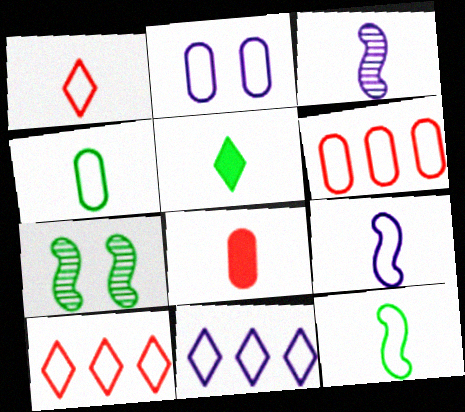[[1, 4, 9], 
[2, 4, 6], 
[2, 9, 11], 
[2, 10, 12], 
[7, 8, 11]]